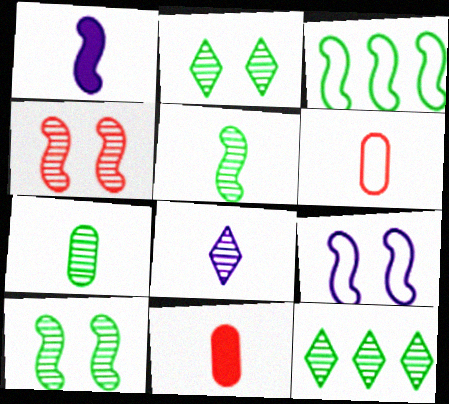[[1, 3, 4], 
[7, 10, 12], 
[9, 11, 12]]